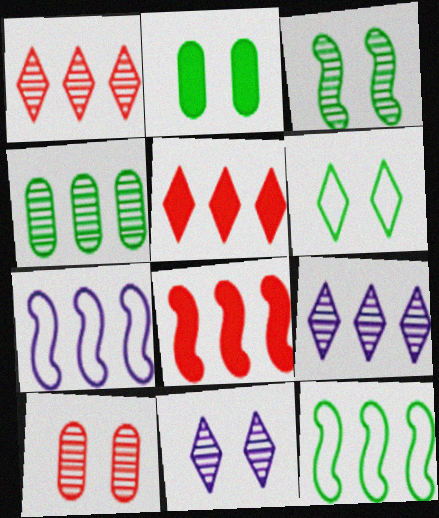[[2, 3, 6], 
[3, 10, 11], 
[4, 5, 7]]